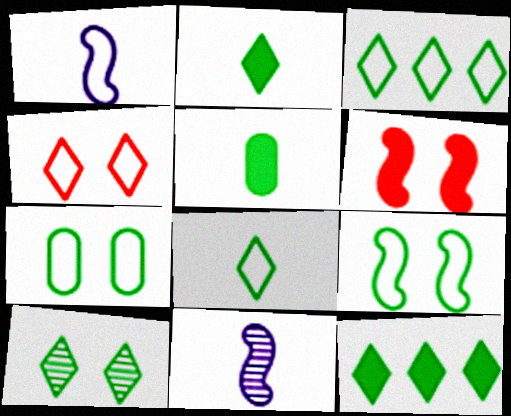[[2, 3, 10], 
[8, 10, 12]]